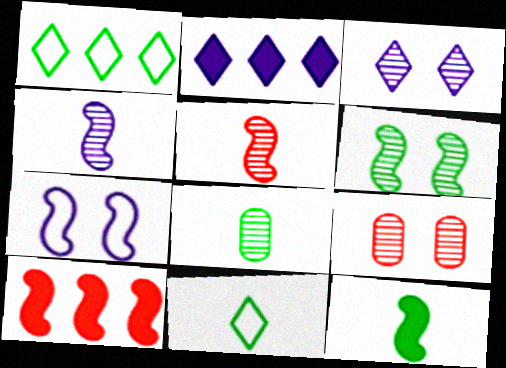[[3, 6, 9], 
[8, 11, 12]]